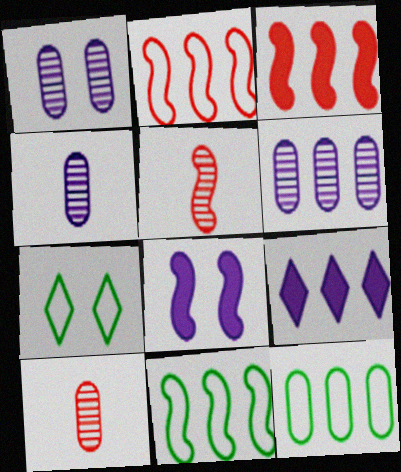[[1, 4, 6], 
[3, 4, 7], 
[5, 8, 11]]